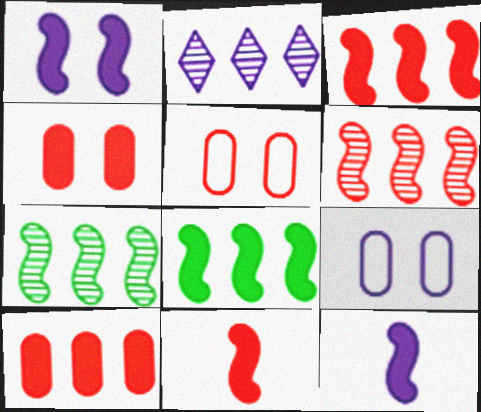[[1, 8, 11], 
[2, 9, 12]]